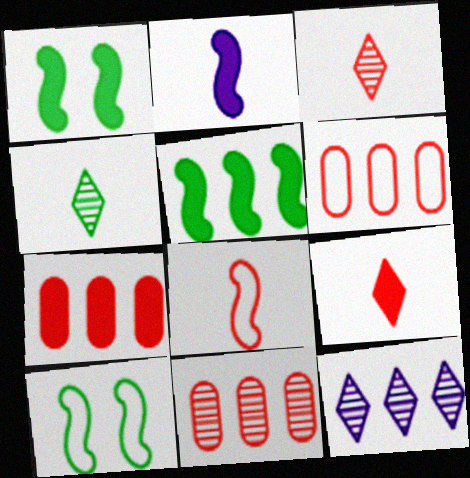[[5, 6, 12], 
[6, 7, 11]]